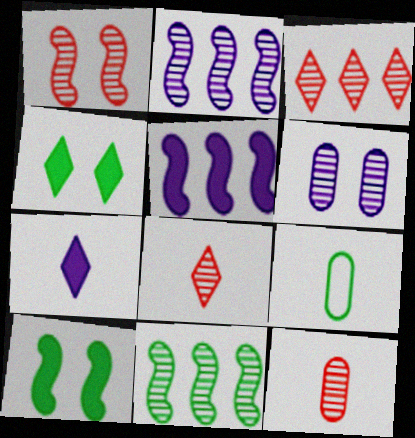[[1, 3, 12], 
[4, 9, 11], 
[6, 8, 11]]